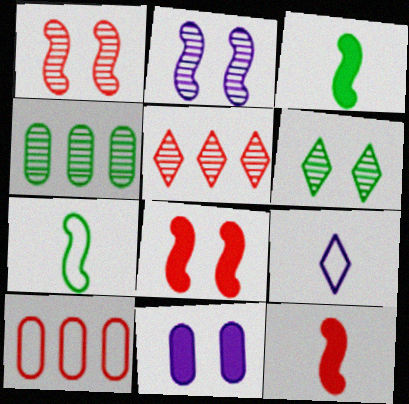[[4, 8, 9], 
[5, 7, 11]]